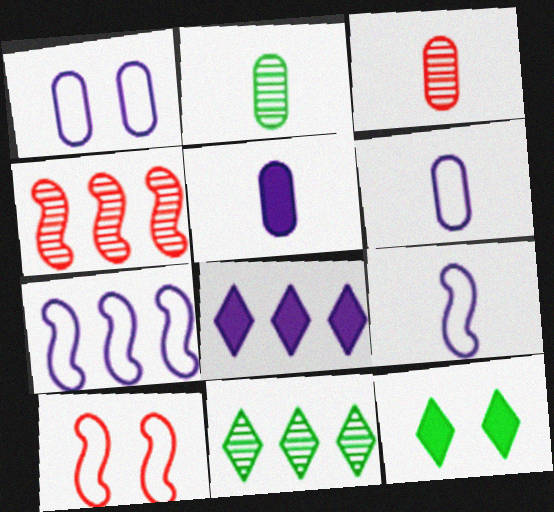[[2, 8, 10], 
[3, 7, 12], 
[4, 6, 12], 
[5, 10, 11]]